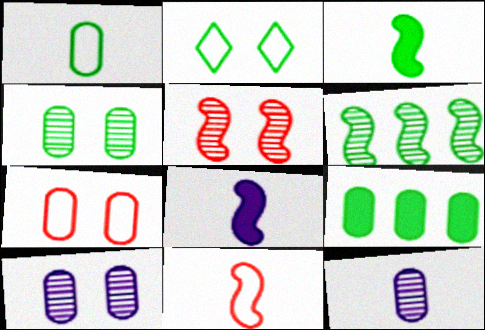[[1, 4, 9], 
[7, 9, 12]]